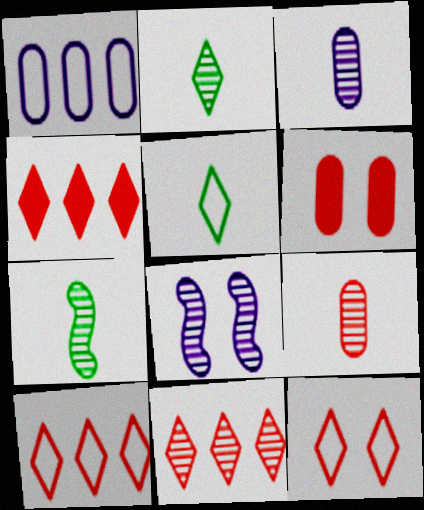[[4, 10, 11]]